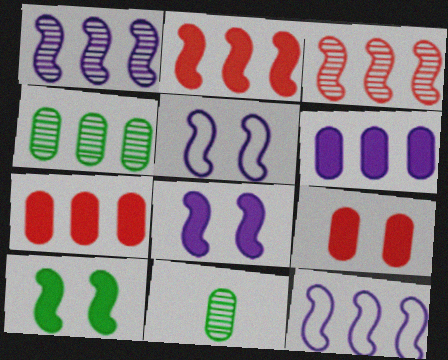[]